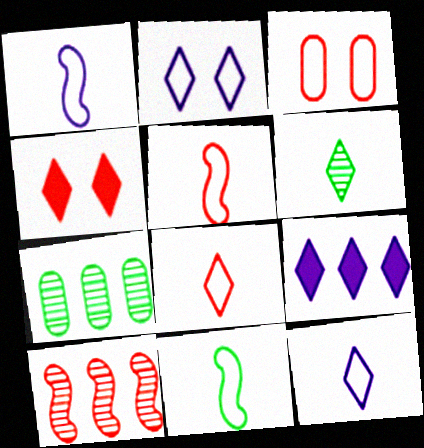[[1, 4, 7], 
[1, 5, 11]]